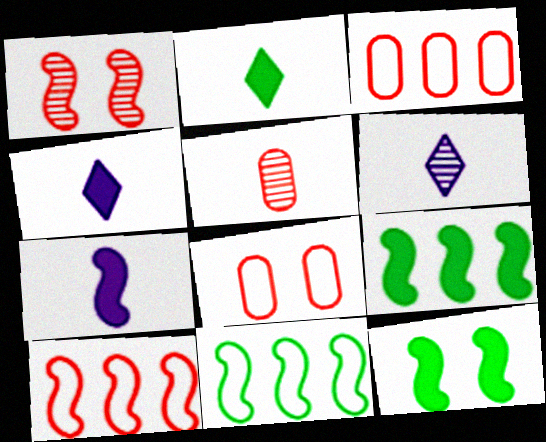[[1, 7, 11], 
[3, 6, 12], 
[6, 8, 9]]